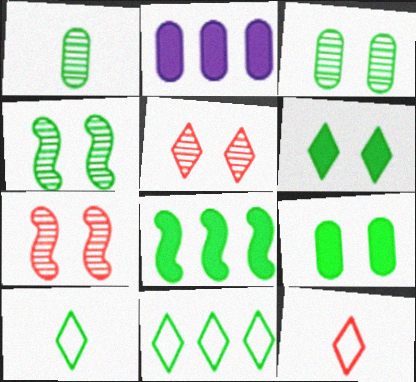[[2, 4, 12], 
[2, 7, 10], 
[3, 8, 10]]